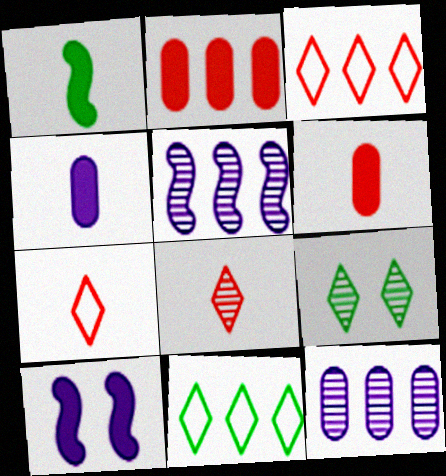[[2, 5, 11]]